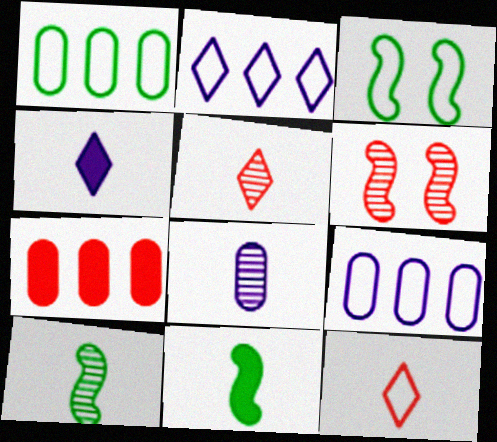[[1, 4, 6], 
[3, 9, 12], 
[5, 8, 10], 
[6, 7, 12], 
[8, 11, 12]]